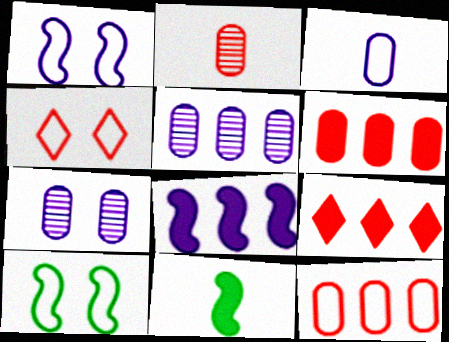[[4, 5, 11]]